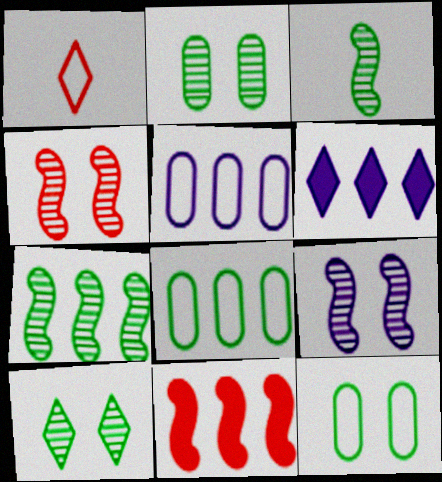[[1, 6, 10]]